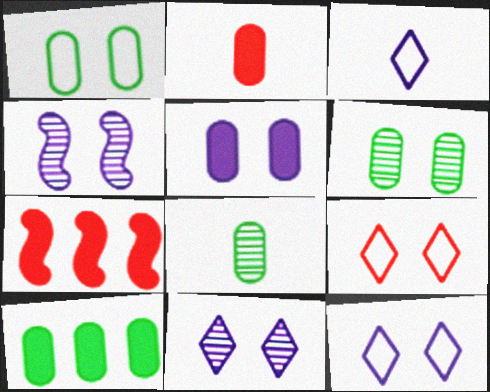[[1, 8, 10], 
[2, 5, 10], 
[3, 6, 7], 
[4, 5, 12], 
[7, 8, 12]]